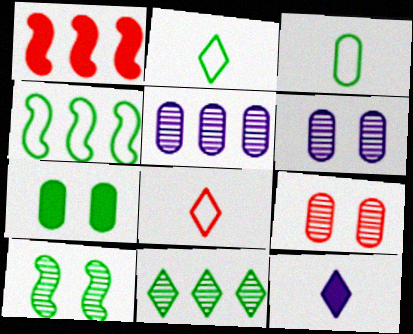[[1, 2, 6], 
[1, 7, 12], 
[1, 8, 9], 
[4, 9, 12]]